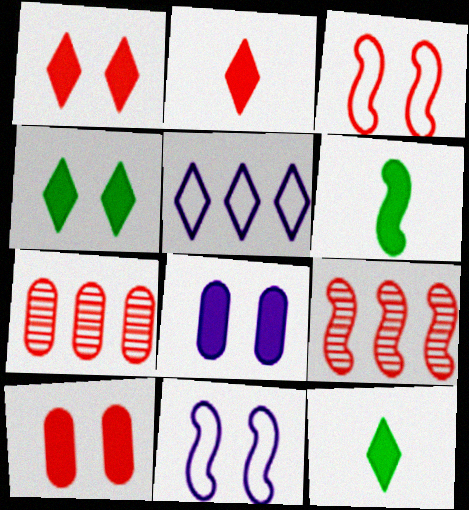[[2, 3, 7], 
[6, 9, 11], 
[7, 11, 12]]